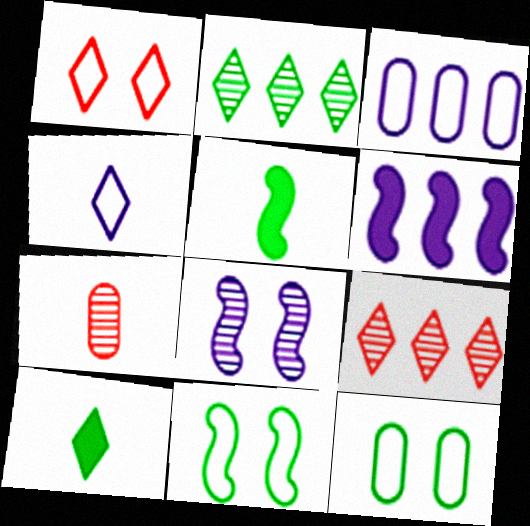[[2, 5, 12], 
[2, 7, 8], 
[4, 5, 7]]